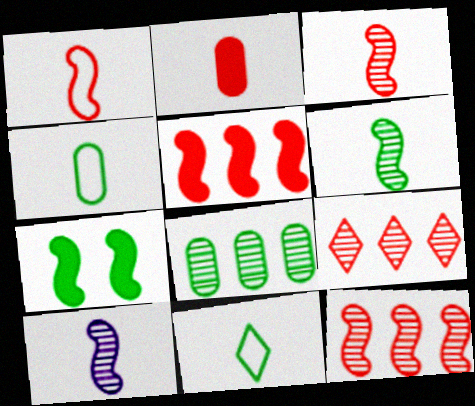[[2, 10, 11], 
[3, 6, 10], 
[7, 8, 11]]